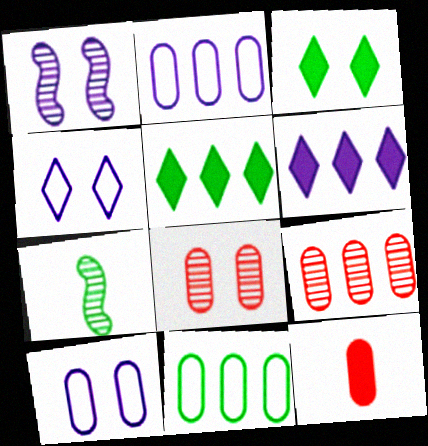[[3, 7, 11]]